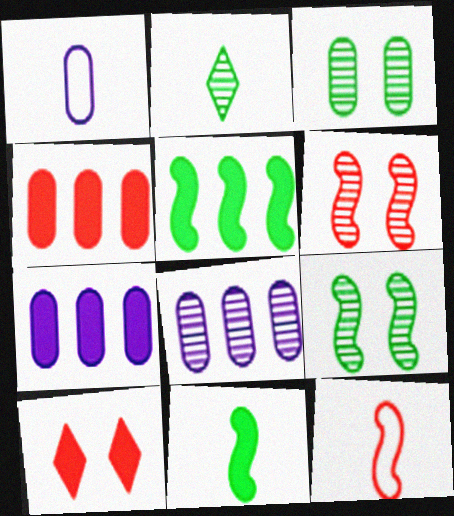[[1, 3, 4], 
[2, 6, 8], 
[7, 10, 11]]